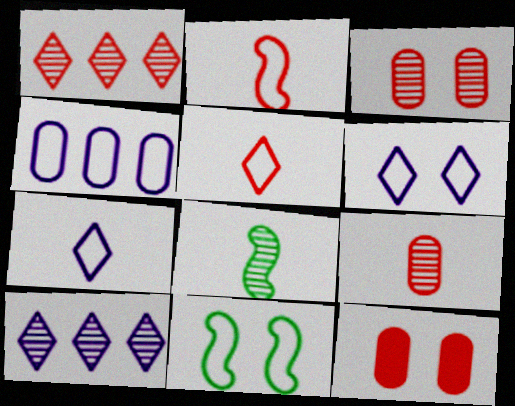[[1, 2, 12], 
[3, 8, 10], 
[4, 5, 11]]